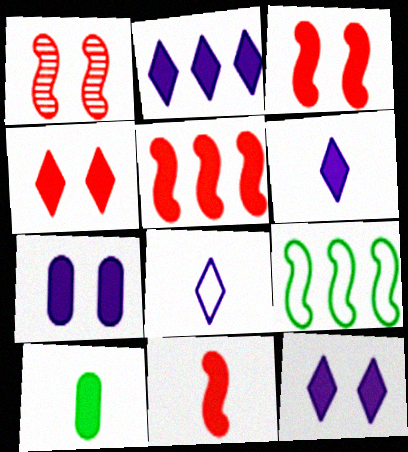[[2, 3, 10], 
[2, 6, 12], 
[3, 5, 11], 
[5, 10, 12], 
[6, 10, 11]]